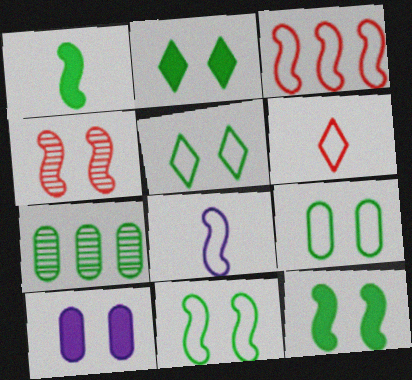[[1, 5, 7], 
[3, 8, 11], 
[4, 5, 10], 
[5, 9, 11]]